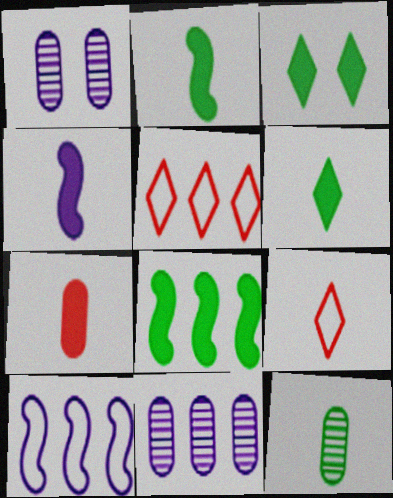[[1, 2, 5], 
[1, 8, 9], 
[4, 6, 7], 
[4, 9, 12], 
[5, 8, 11]]